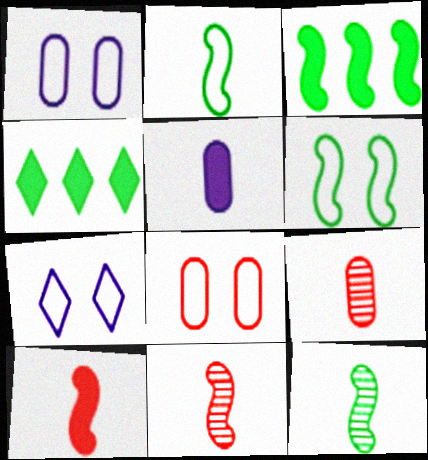[[1, 4, 11], 
[3, 6, 12], 
[3, 7, 9], 
[6, 7, 8]]